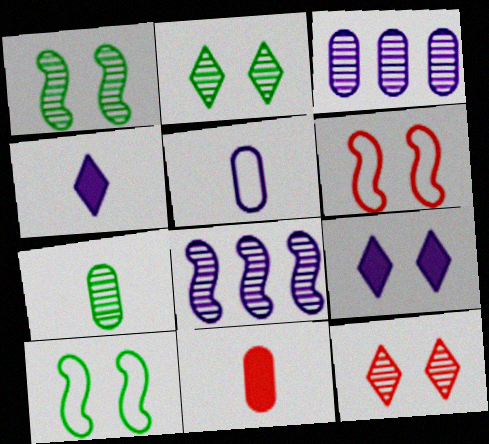[[5, 7, 11], 
[5, 8, 9], 
[7, 8, 12]]